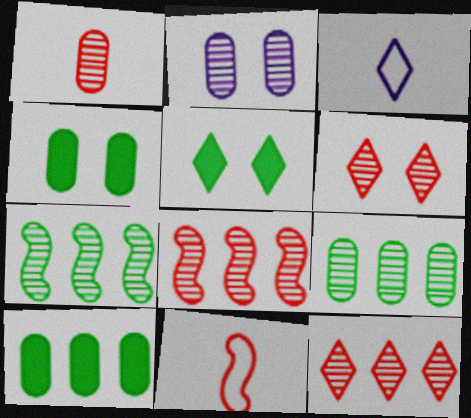[[1, 2, 9], 
[1, 6, 8], 
[3, 4, 8], 
[3, 5, 12]]